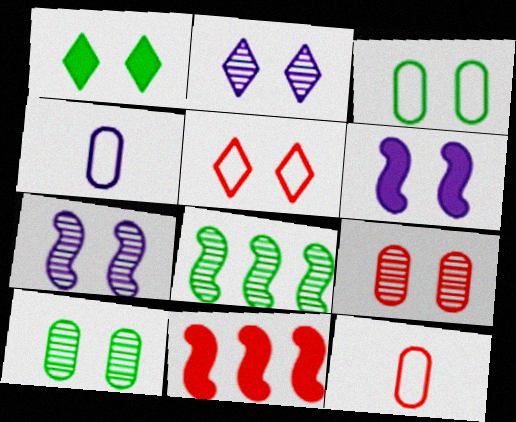[[1, 2, 5], 
[5, 6, 10]]